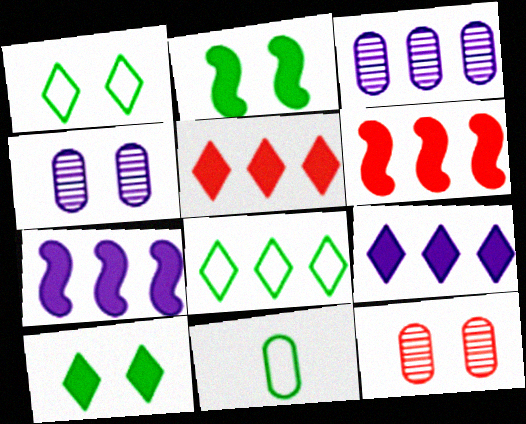[[3, 6, 8]]